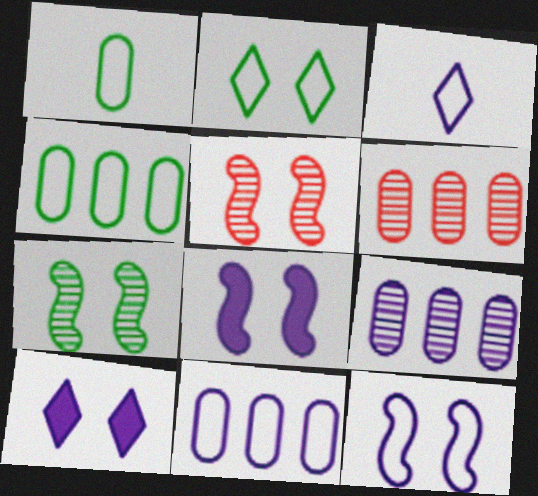[[3, 8, 9], 
[3, 11, 12]]